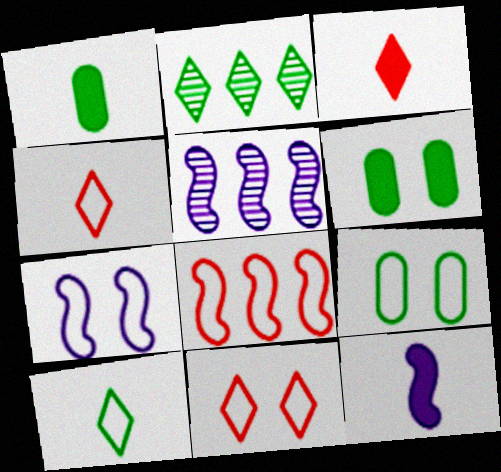[[1, 3, 12], 
[1, 5, 11], 
[3, 5, 9], 
[4, 5, 6], 
[5, 7, 12], 
[7, 9, 11]]